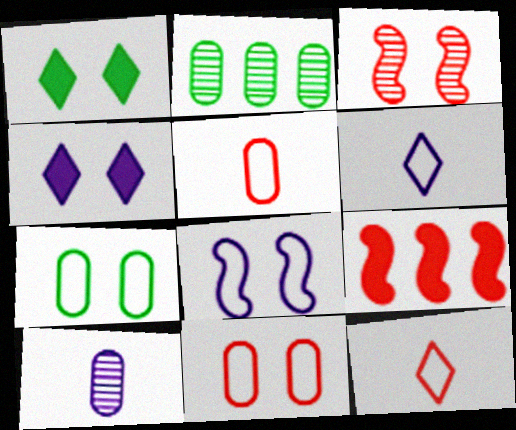[[3, 4, 7]]